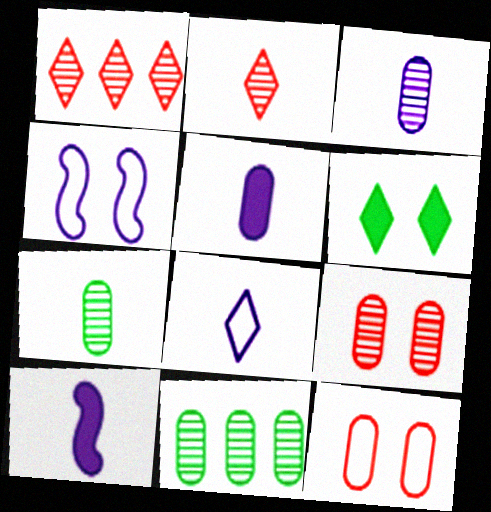[[1, 6, 8], 
[3, 8, 10], 
[3, 9, 11], 
[4, 6, 9], 
[5, 11, 12]]